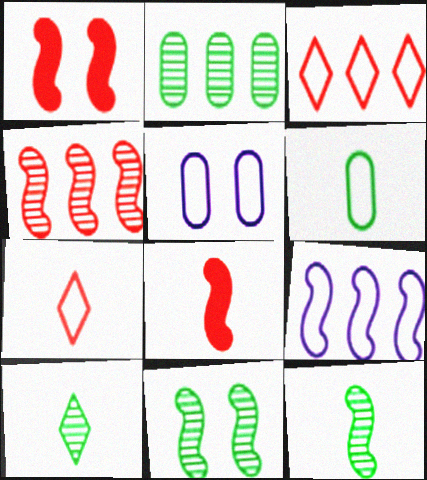[[1, 9, 12], 
[2, 10, 11], 
[8, 9, 11]]